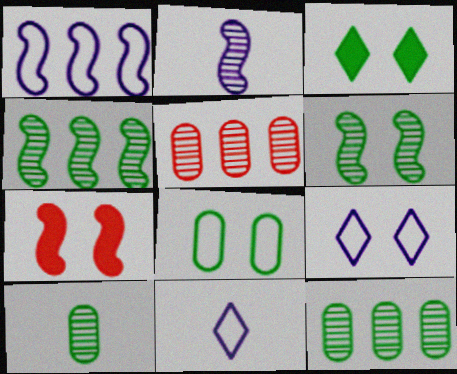[[3, 6, 8], 
[7, 11, 12]]